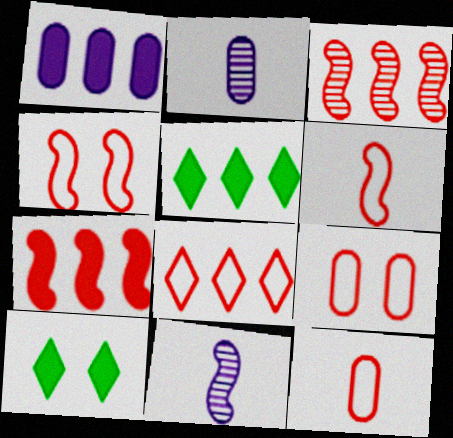[[1, 5, 7], 
[2, 4, 5], 
[4, 8, 12], 
[5, 9, 11], 
[6, 8, 9]]